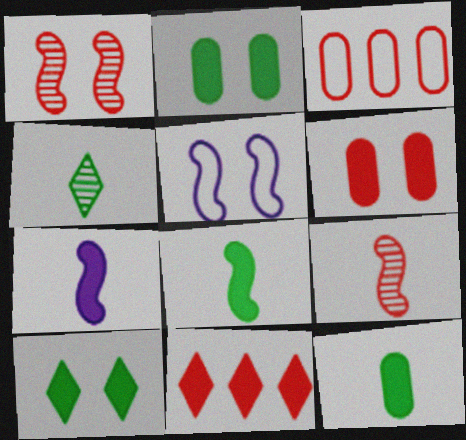[[2, 7, 11]]